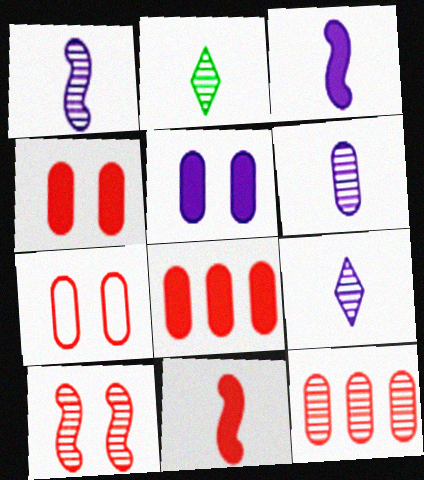[[1, 6, 9]]